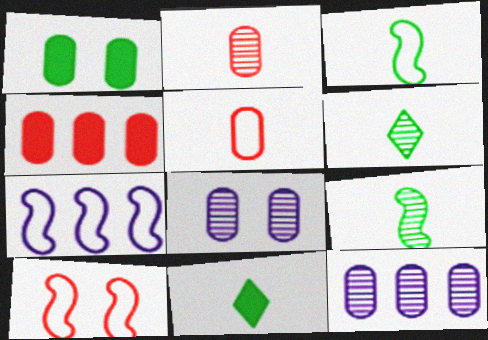[[1, 5, 12], 
[3, 7, 10], 
[10, 11, 12]]